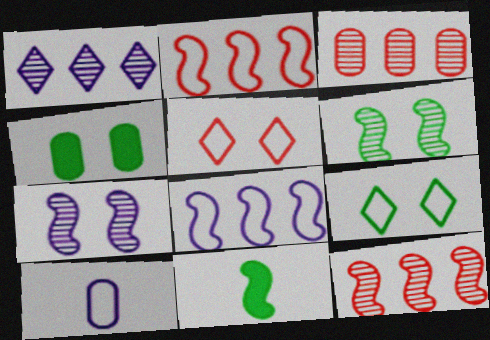[[2, 7, 11], 
[2, 9, 10], 
[3, 4, 10], 
[4, 5, 7], 
[4, 6, 9]]